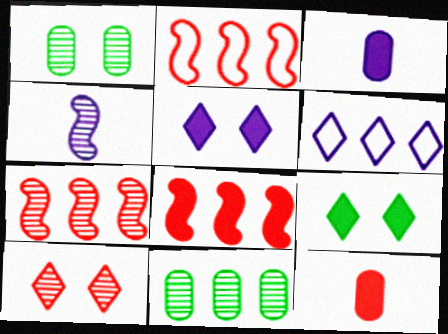[[2, 7, 8], 
[2, 10, 12], 
[3, 8, 9], 
[4, 10, 11], 
[6, 8, 11]]